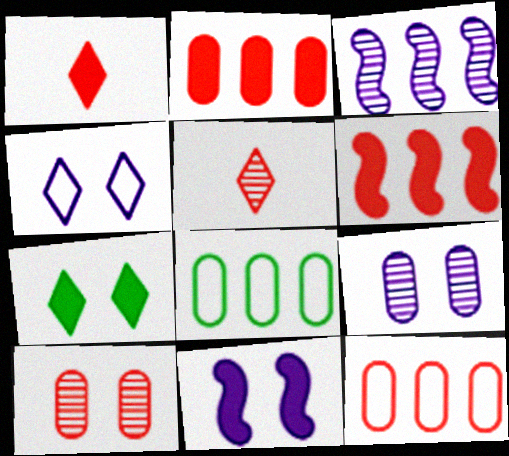[[4, 9, 11], 
[5, 8, 11]]